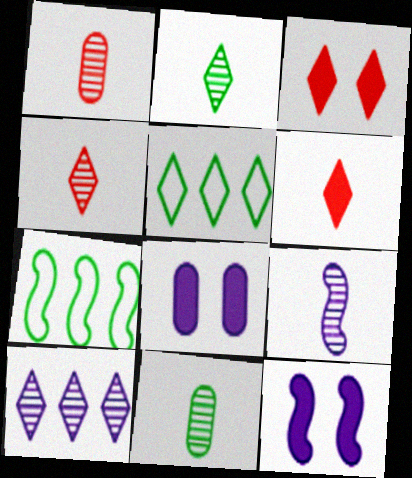[[1, 2, 9], 
[1, 5, 12], 
[4, 7, 8], 
[4, 9, 11]]